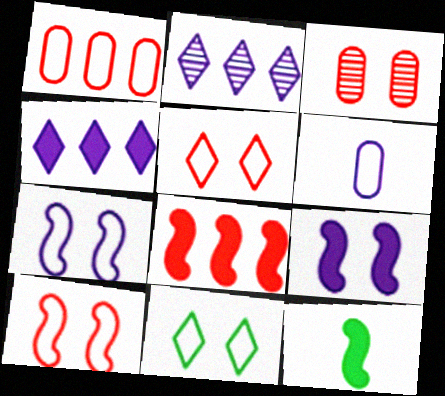[[2, 6, 9], 
[3, 9, 11], 
[8, 9, 12]]